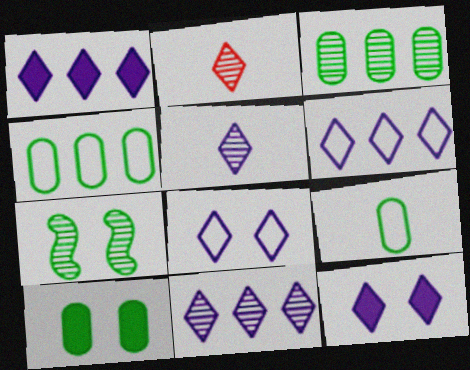[[1, 5, 8], 
[1, 6, 11], 
[3, 9, 10], 
[5, 6, 12]]